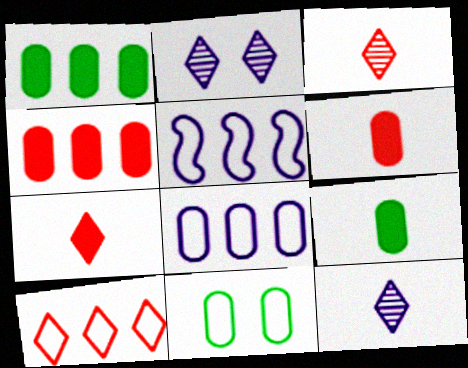[]